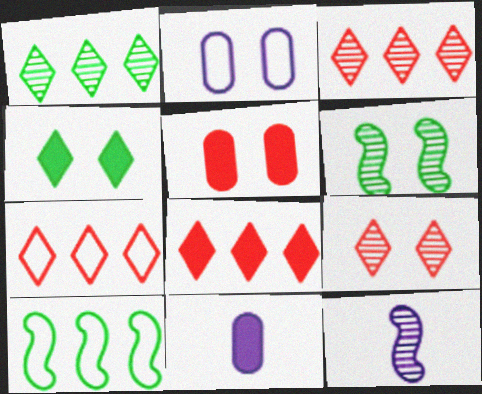[[3, 7, 8], 
[6, 7, 11], 
[9, 10, 11]]